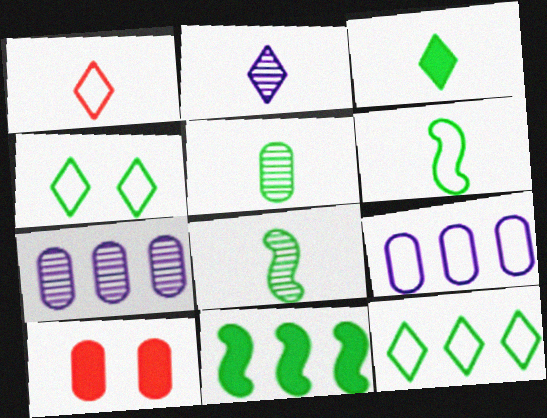[[1, 2, 3], 
[3, 5, 6], 
[4, 5, 11], 
[5, 9, 10]]